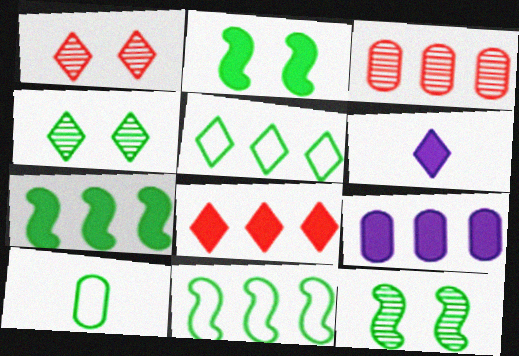[[1, 5, 6], 
[4, 7, 10], 
[7, 8, 9]]